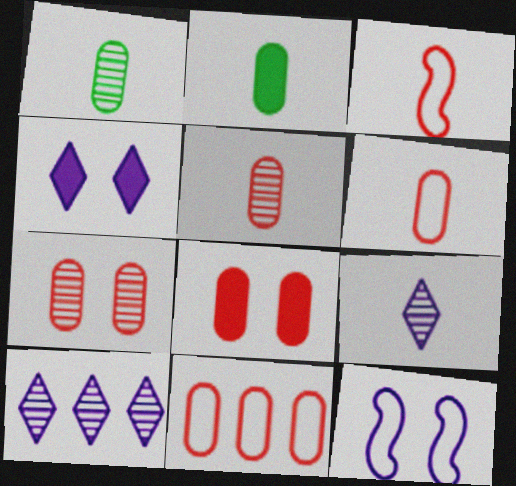[[2, 3, 9], 
[5, 8, 11]]